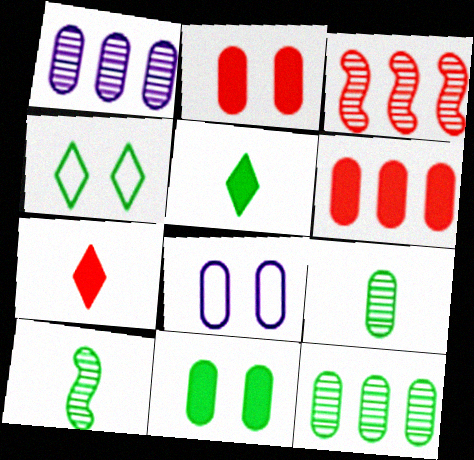[[3, 5, 8], 
[6, 8, 9]]